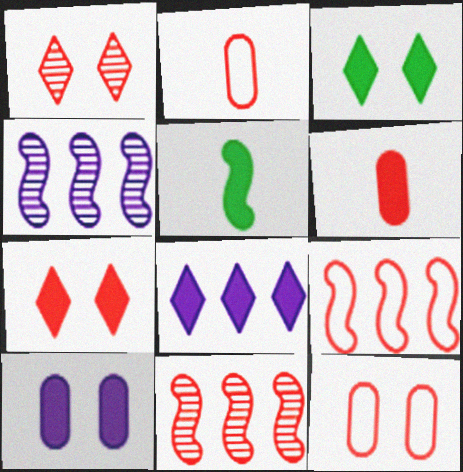[[1, 6, 9], 
[2, 3, 4], 
[2, 7, 11]]